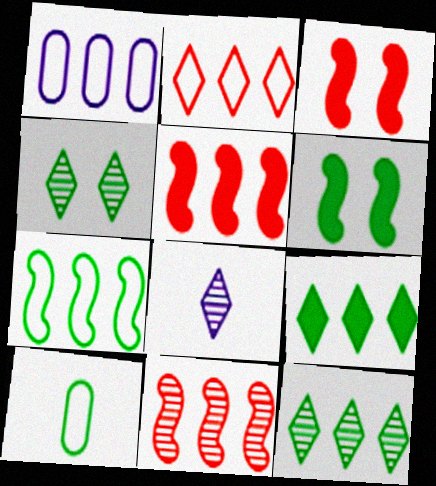[[1, 2, 7], 
[1, 5, 12], 
[1, 9, 11], 
[6, 10, 12]]